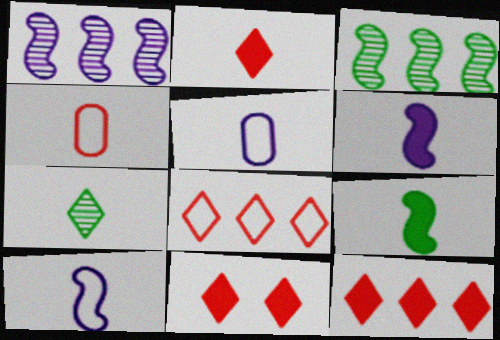[[2, 11, 12], 
[3, 5, 11], 
[4, 6, 7]]